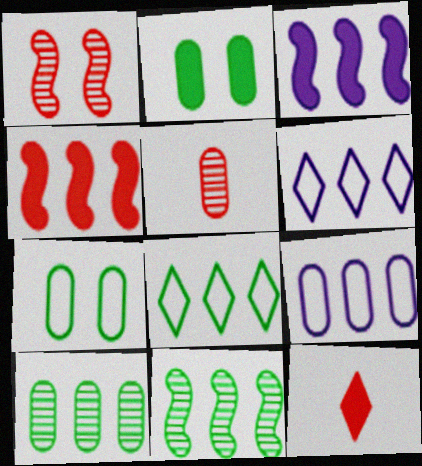[[2, 3, 12], 
[2, 5, 9], 
[4, 6, 10]]